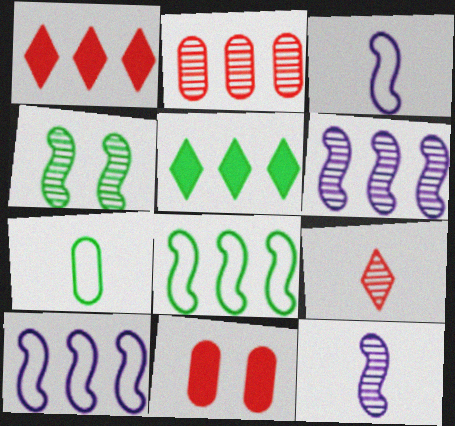[[2, 5, 10], 
[4, 5, 7]]